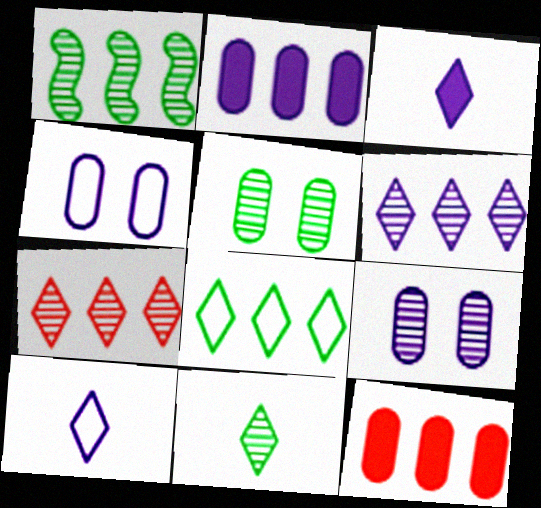[[1, 5, 11]]